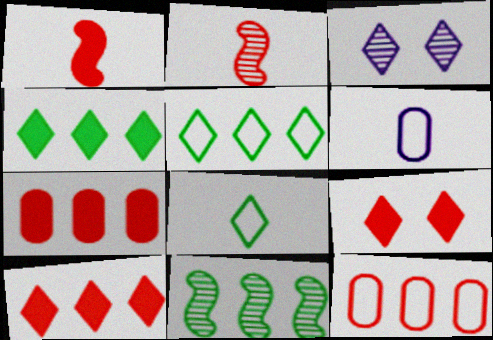[[1, 7, 9], 
[2, 9, 12], 
[3, 8, 10], 
[6, 9, 11]]